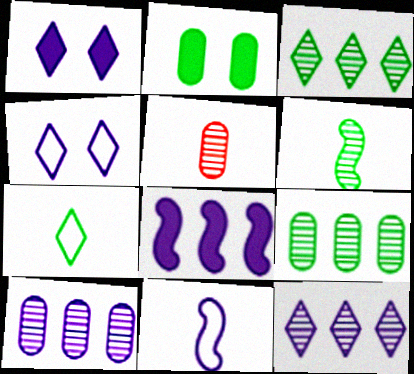[[1, 10, 11]]